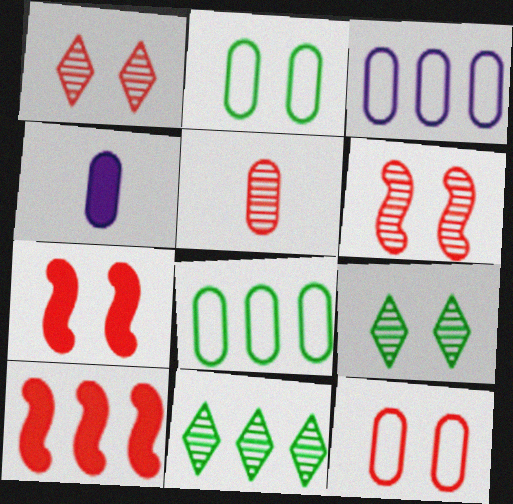[[1, 7, 12], 
[3, 10, 11]]